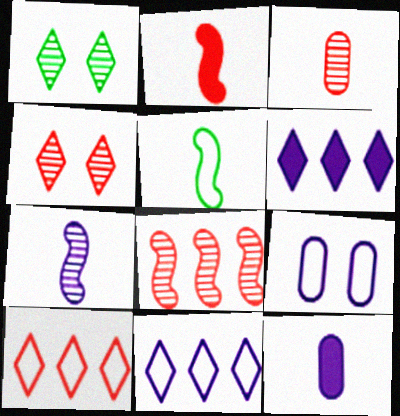[[2, 5, 7], 
[3, 4, 8], 
[5, 9, 10], 
[6, 7, 9]]